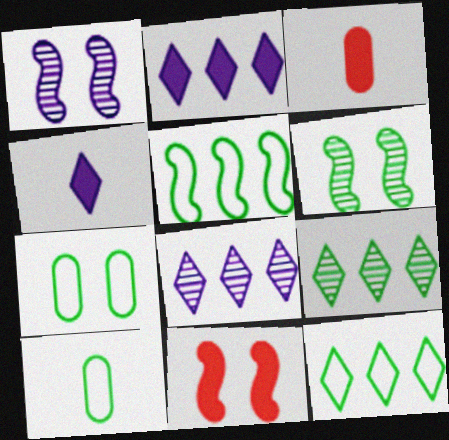[[1, 3, 12], 
[8, 10, 11]]